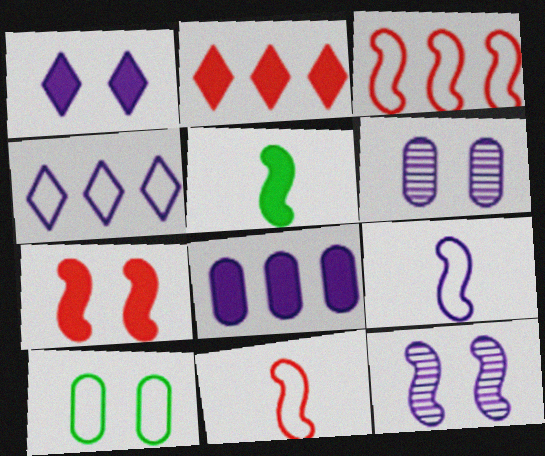[[3, 5, 12], 
[4, 10, 11]]